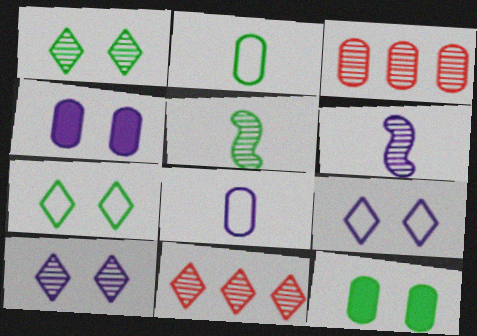[[1, 3, 6], 
[2, 3, 4], 
[3, 5, 10], 
[3, 8, 12]]